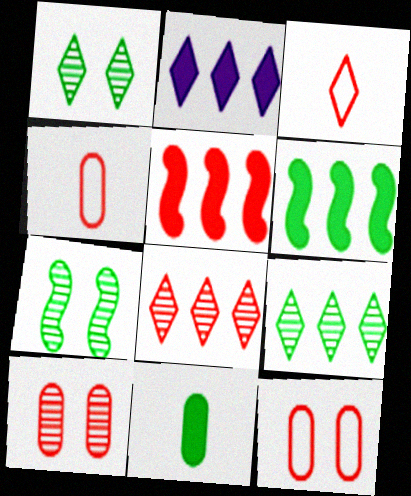[[1, 2, 3], 
[2, 4, 7], 
[3, 5, 10]]